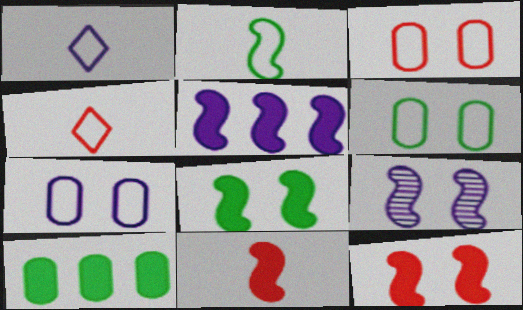[[3, 6, 7], 
[4, 9, 10], 
[5, 8, 11]]